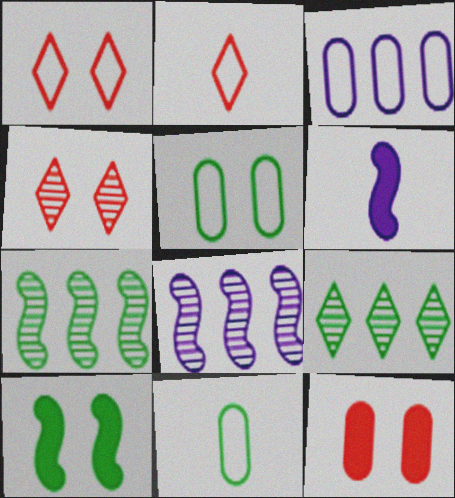[[9, 10, 11]]